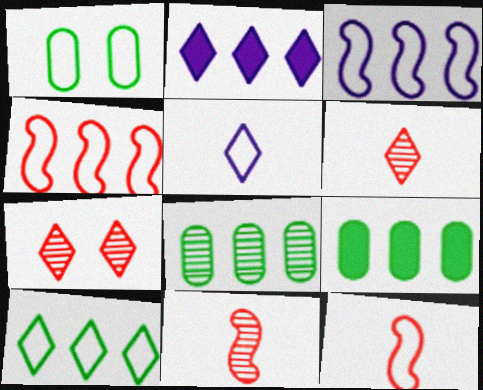[[1, 2, 11], 
[1, 4, 5], 
[2, 4, 8]]